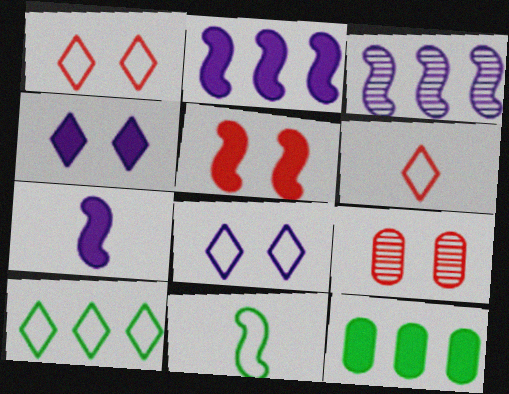[[1, 5, 9], 
[3, 5, 11], 
[6, 8, 10], 
[7, 9, 10]]